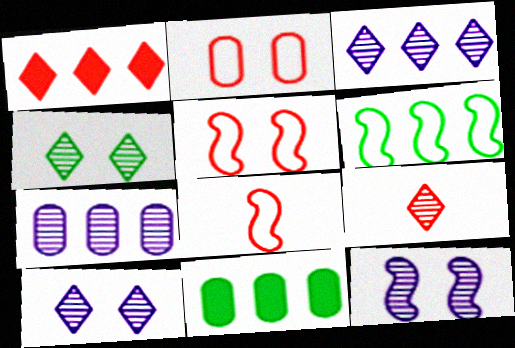[[1, 6, 7], 
[3, 4, 9], 
[8, 10, 11]]